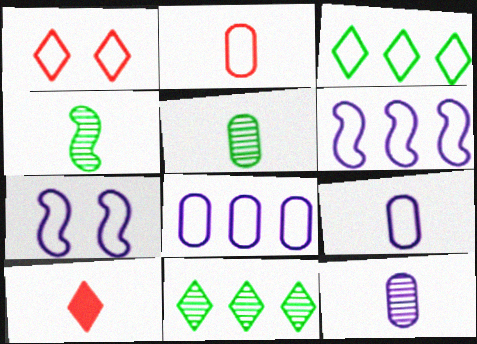[[2, 3, 7], 
[4, 9, 10]]